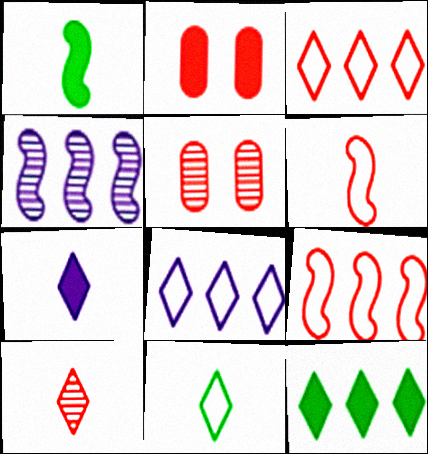[[1, 5, 8], 
[2, 4, 11], 
[2, 9, 10], 
[7, 10, 11]]